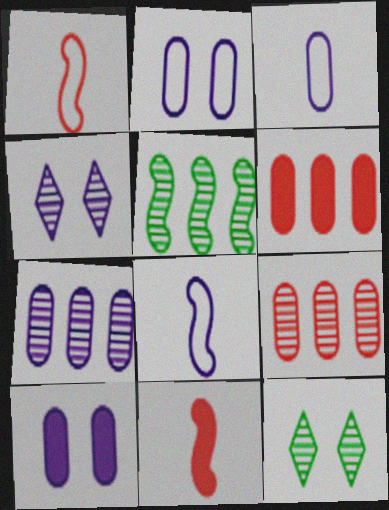[[3, 7, 10], 
[6, 8, 12]]